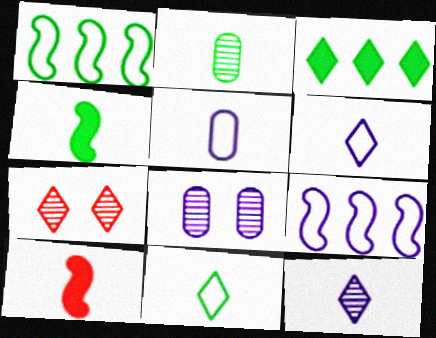[[2, 4, 11], 
[2, 6, 10], 
[3, 6, 7]]